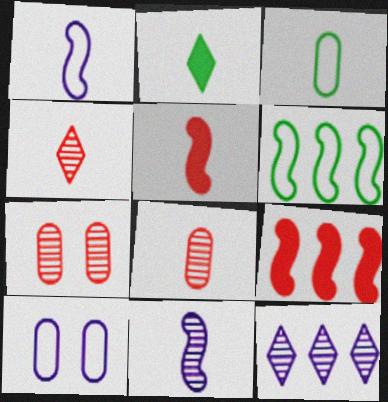[[1, 2, 8]]